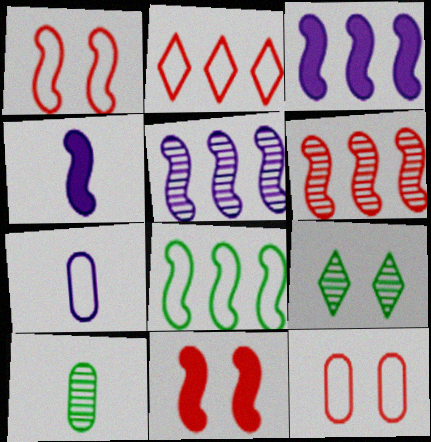[[3, 6, 8]]